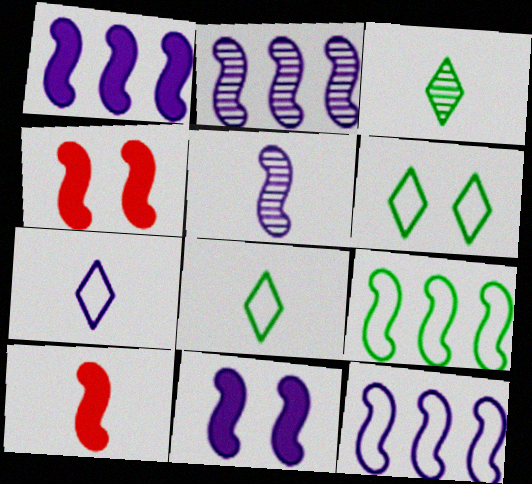[[1, 2, 12], 
[4, 5, 9], 
[5, 11, 12]]